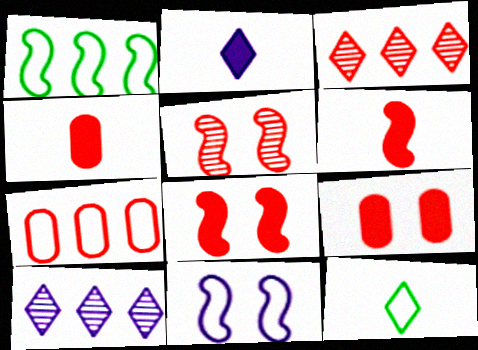[[7, 11, 12]]